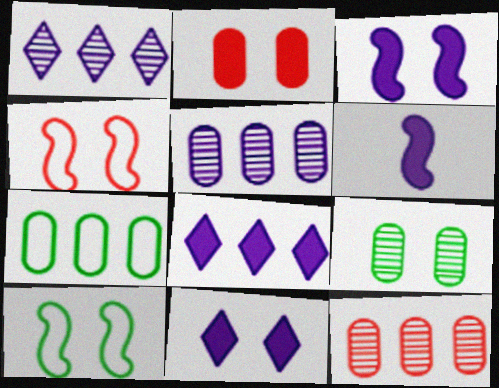[[4, 9, 11]]